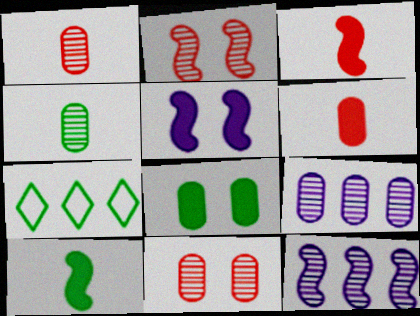[[1, 5, 7], 
[4, 9, 11]]